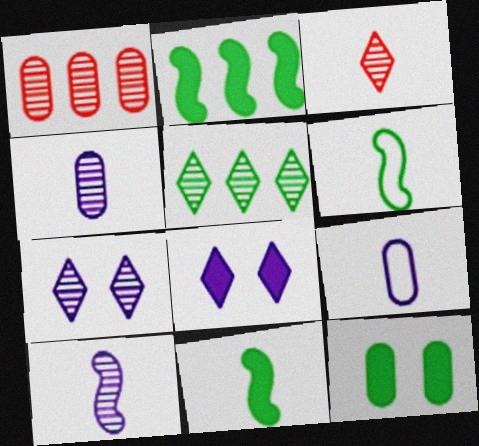[[1, 6, 8], 
[1, 9, 12], 
[3, 5, 7], 
[3, 9, 11], 
[5, 6, 12]]